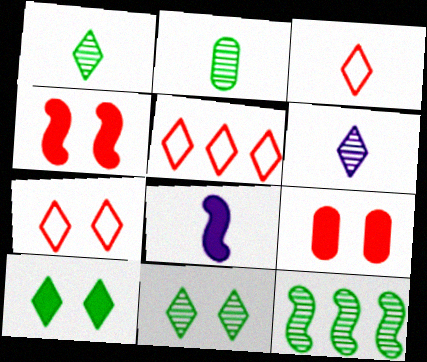[[2, 3, 8], 
[2, 11, 12], 
[3, 5, 7], 
[5, 6, 10]]